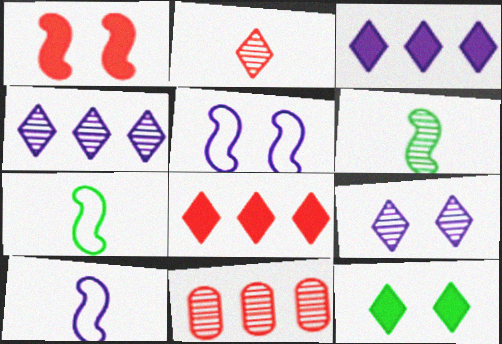[[6, 9, 11], 
[10, 11, 12]]